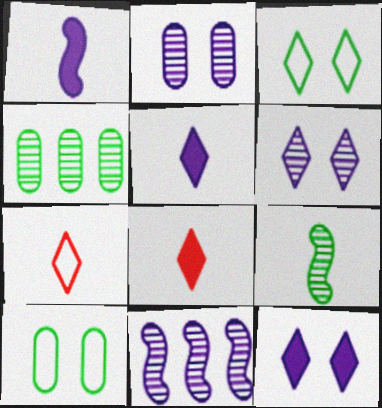[[8, 10, 11]]